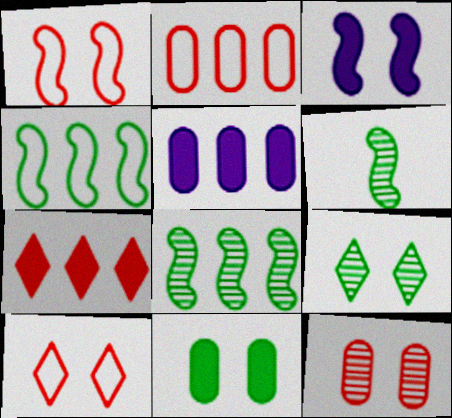[[5, 6, 10]]